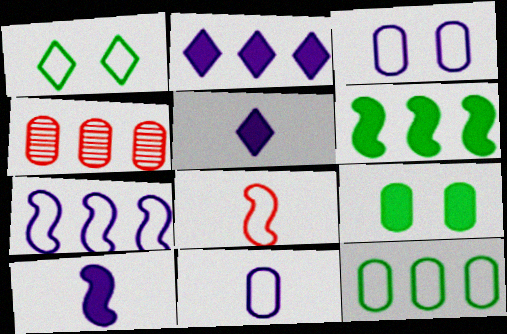[[1, 4, 10], 
[4, 9, 11]]